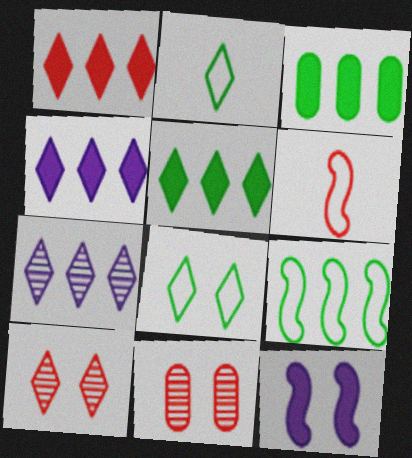[[1, 4, 5], 
[1, 6, 11], 
[2, 4, 10], 
[8, 11, 12]]